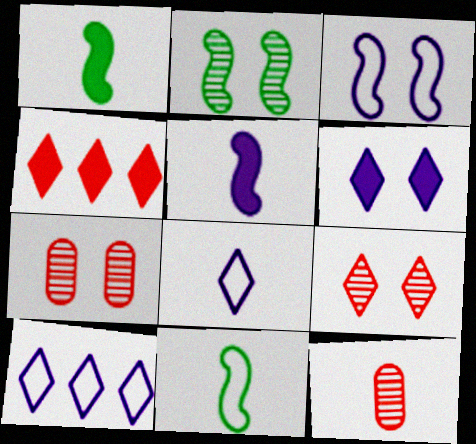[[1, 7, 10], 
[1, 8, 12]]